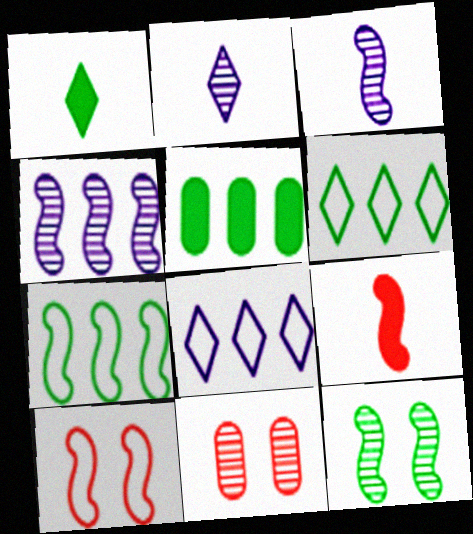[[2, 5, 10]]